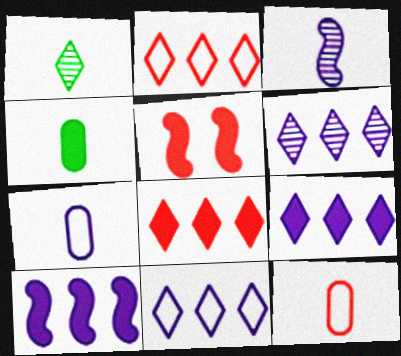[[4, 5, 9], 
[6, 9, 11]]